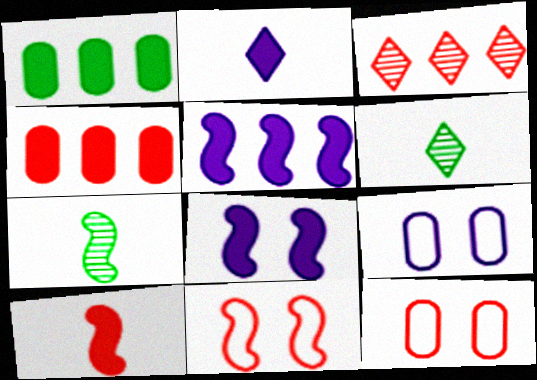[[3, 10, 12], 
[5, 6, 12], 
[5, 7, 11]]